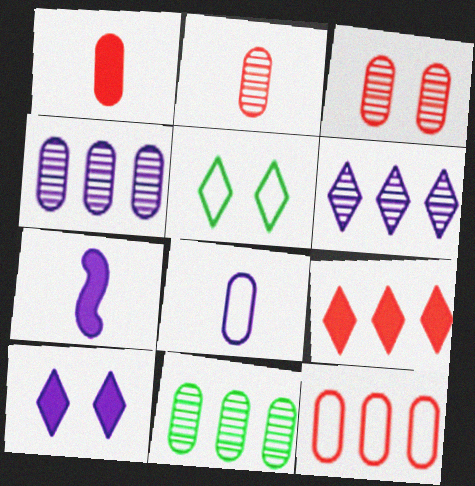[[1, 3, 12]]